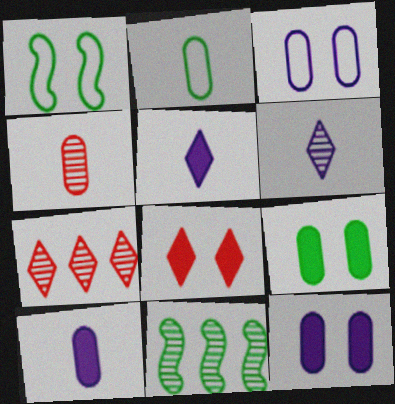[[1, 7, 10], 
[2, 4, 10]]